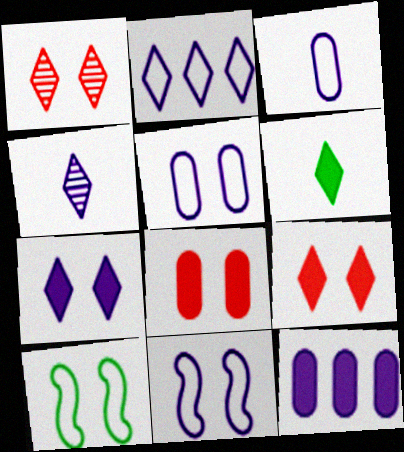[[1, 2, 6], 
[2, 3, 11], 
[2, 4, 7], 
[4, 11, 12]]